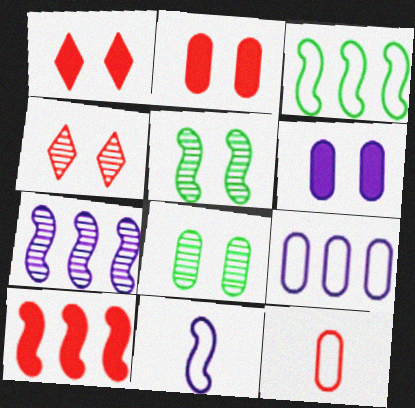[[3, 7, 10], 
[4, 10, 12], 
[5, 10, 11]]